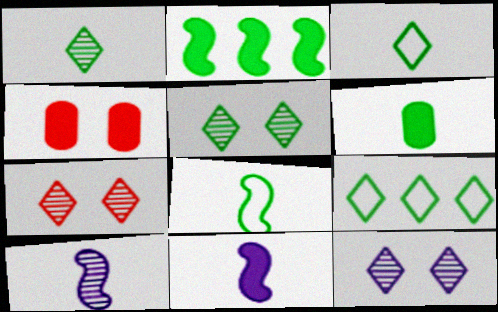[[1, 6, 8], 
[4, 9, 10], 
[5, 7, 12]]